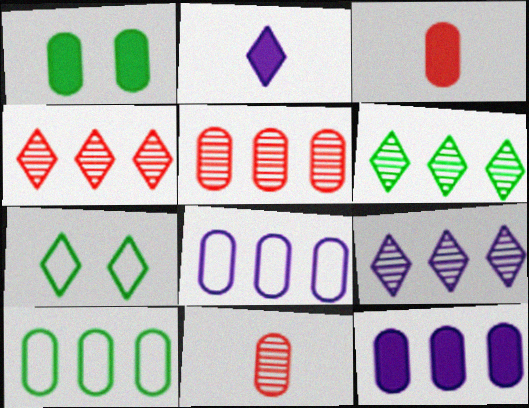[[1, 3, 12], 
[1, 8, 11], 
[2, 4, 7], 
[4, 6, 9], 
[5, 10, 12]]